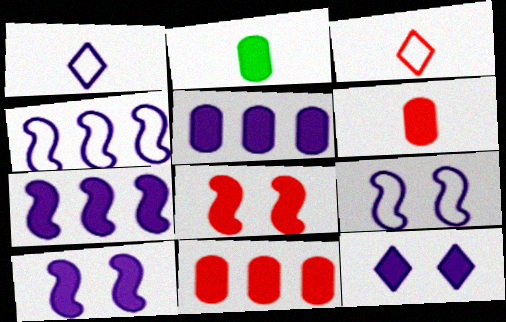[]